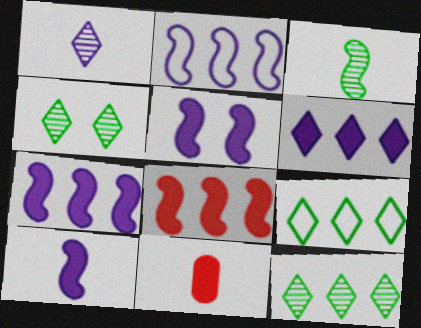[[2, 4, 11], 
[5, 7, 10]]